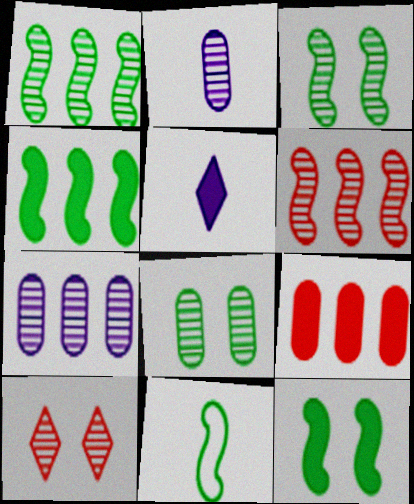[[1, 2, 10], 
[1, 11, 12], 
[3, 4, 11], 
[5, 9, 12]]